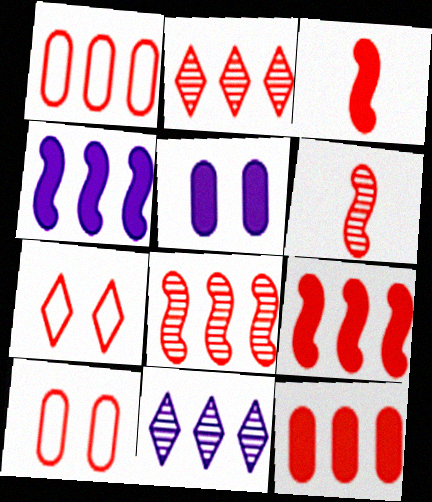[[1, 2, 9], 
[2, 3, 10], 
[6, 7, 12]]